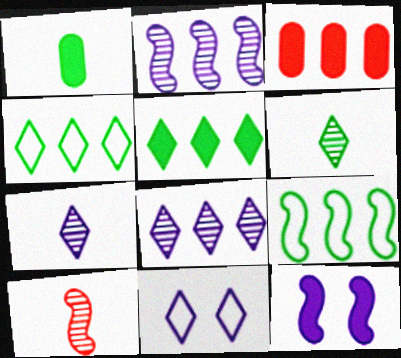[[2, 3, 4], 
[3, 8, 9], 
[9, 10, 12]]